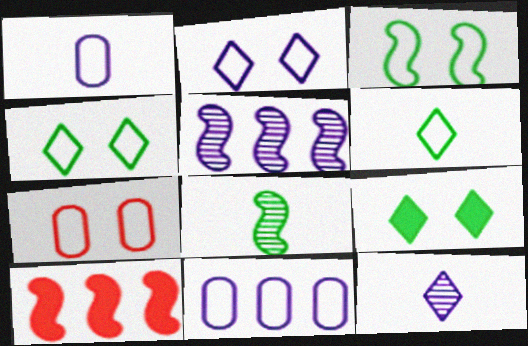[[2, 3, 7]]